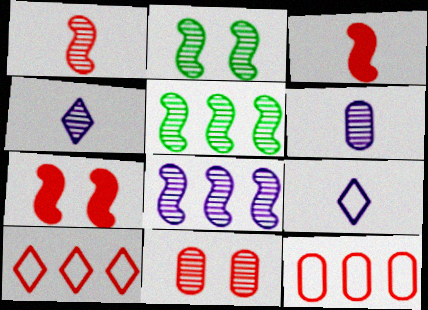[[1, 2, 8], 
[3, 10, 11], 
[4, 5, 11]]